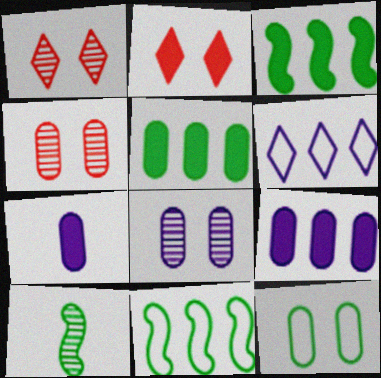[[1, 7, 11], 
[2, 3, 7]]